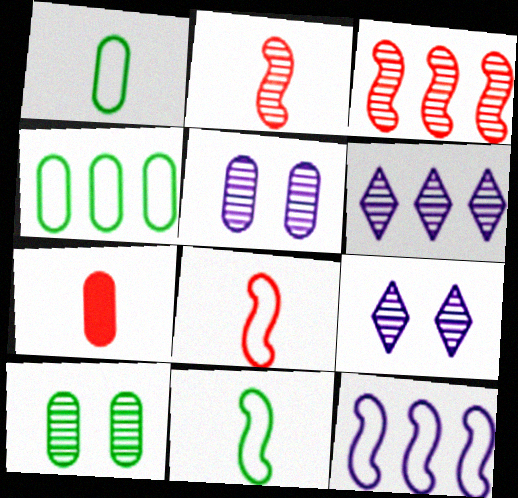[[2, 6, 10], 
[4, 5, 7]]